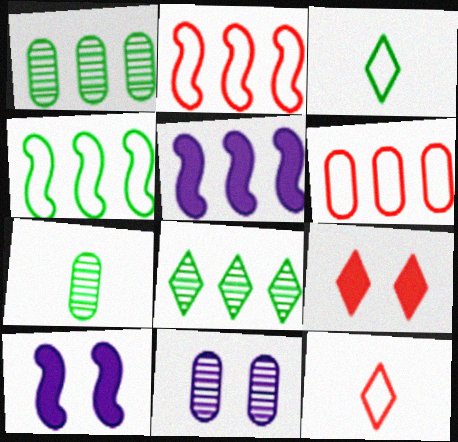[[1, 10, 12], 
[5, 6, 8]]